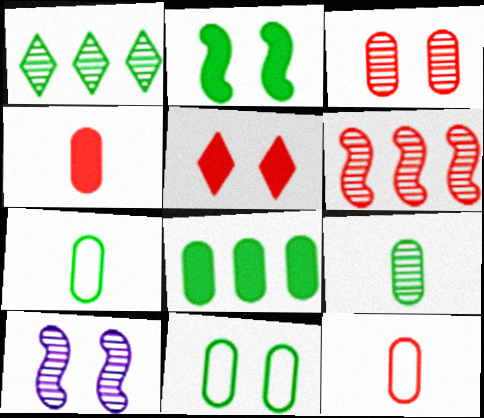[[1, 2, 7], 
[5, 6, 12], 
[5, 10, 11], 
[8, 9, 11]]